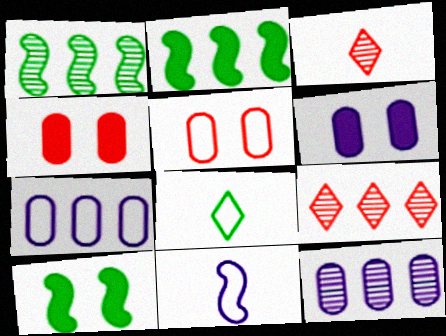[[1, 9, 12], 
[2, 7, 9], 
[3, 7, 10]]